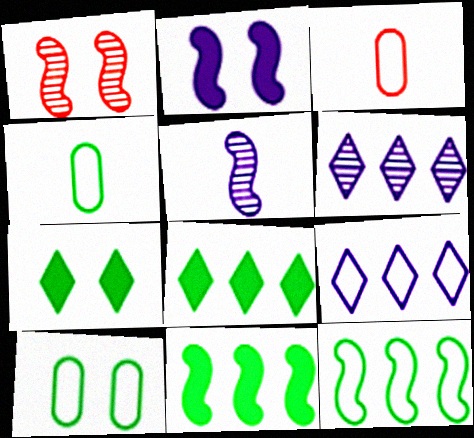[]